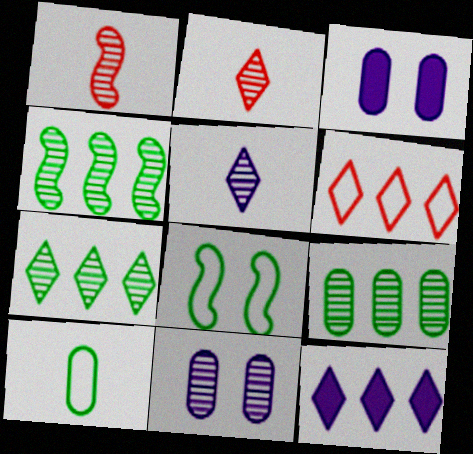[[1, 7, 11], 
[2, 4, 11], 
[4, 7, 9], 
[6, 7, 12]]